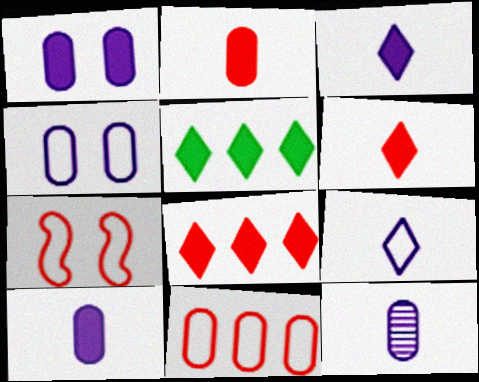[[5, 7, 12]]